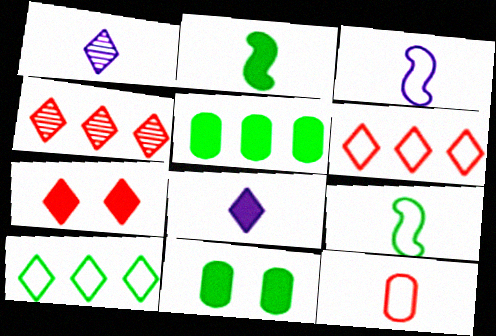[[1, 2, 12], 
[1, 7, 10], 
[3, 4, 11]]